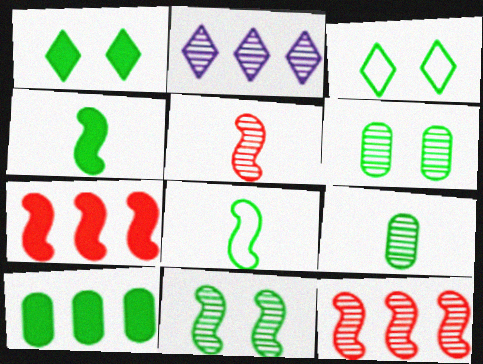[[1, 4, 10], 
[2, 5, 6]]